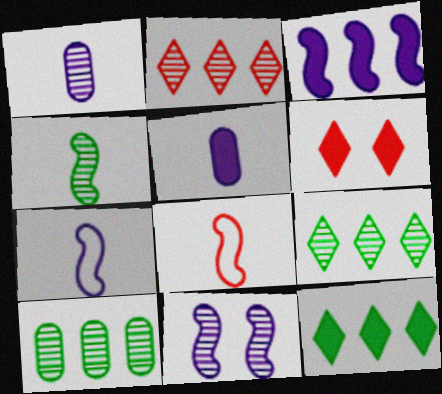[[3, 7, 11], 
[6, 7, 10]]